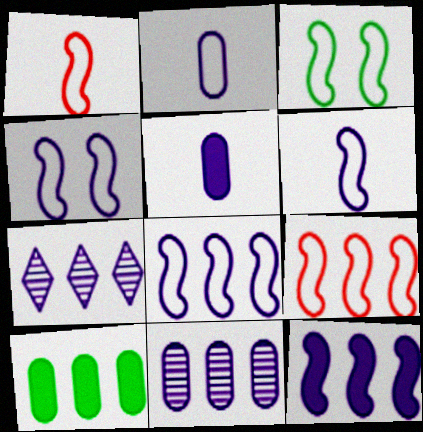[[1, 3, 8], 
[3, 6, 9], 
[4, 5, 7], 
[4, 6, 8], 
[7, 9, 10]]